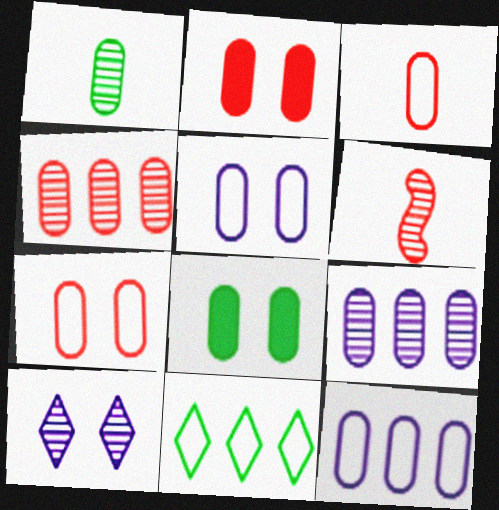[[1, 2, 12], 
[2, 3, 4], 
[3, 8, 9]]